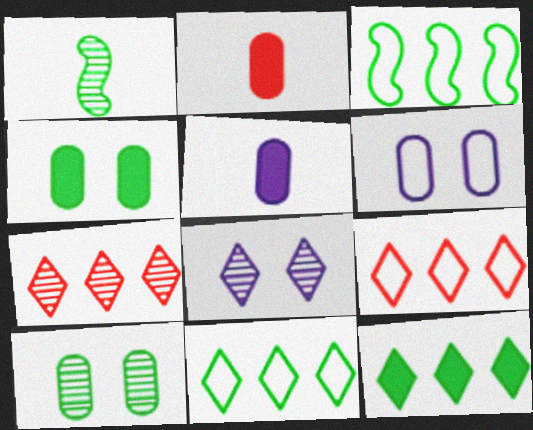[[1, 4, 11], 
[2, 3, 8]]